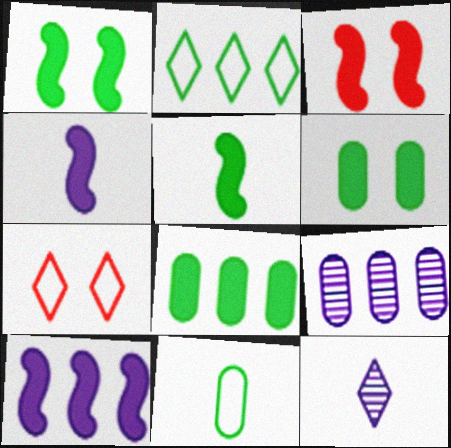[[3, 5, 10], 
[5, 7, 9]]